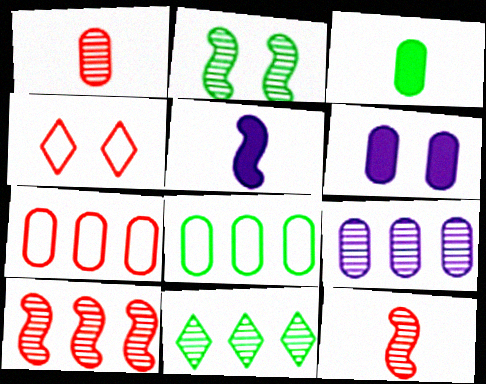[[1, 6, 8], 
[2, 4, 6], 
[9, 10, 11]]